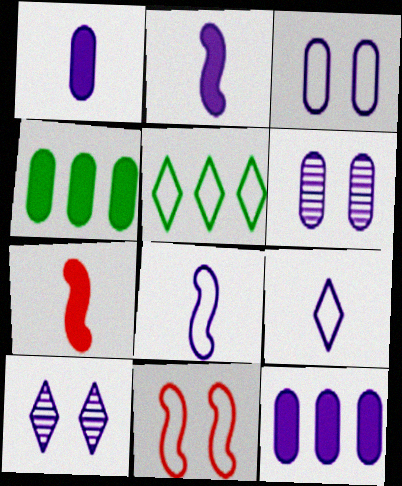[[5, 6, 7], 
[8, 10, 12]]